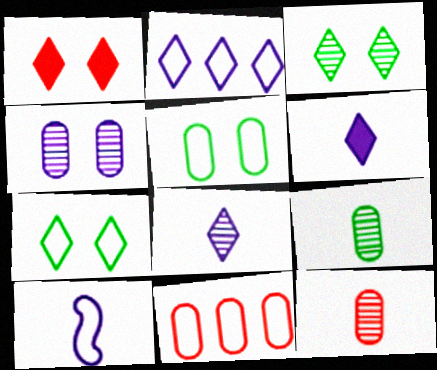[[7, 10, 11]]